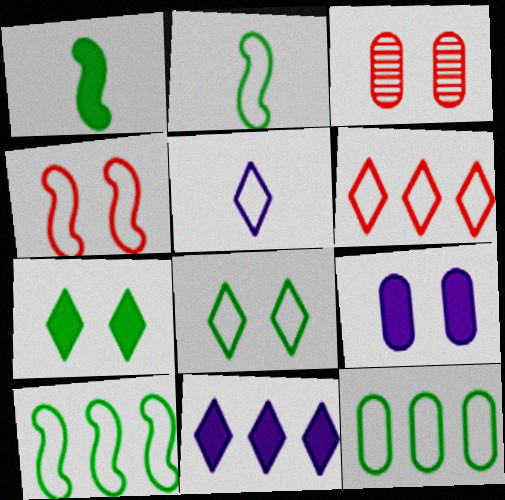[[2, 3, 11], 
[2, 8, 12], 
[4, 5, 12], 
[5, 6, 8]]